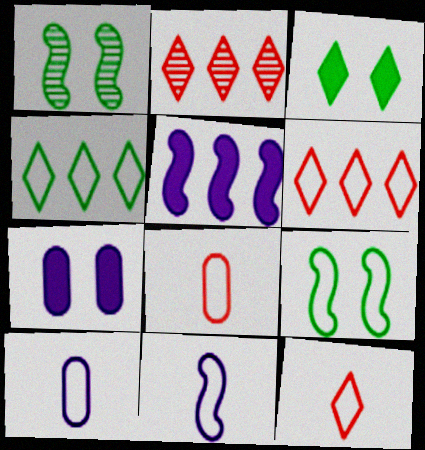[[6, 9, 10]]